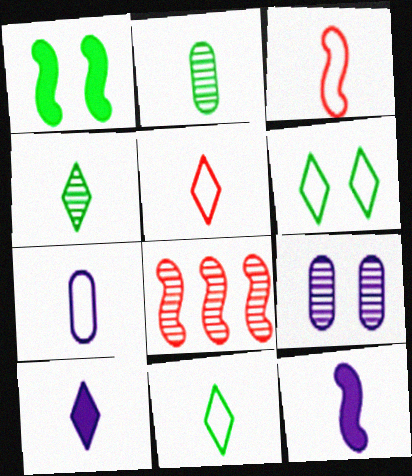[[2, 3, 10], 
[2, 5, 12], 
[3, 7, 11], 
[4, 5, 10], 
[4, 8, 9]]